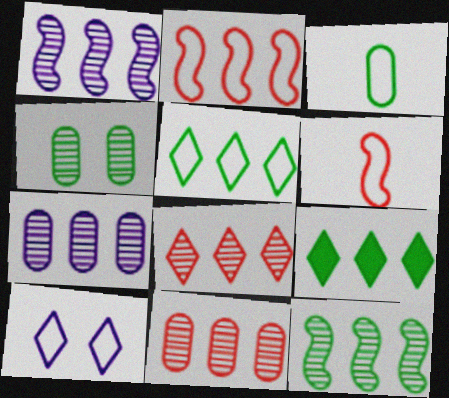[[2, 3, 10], 
[2, 7, 9], 
[7, 8, 12]]